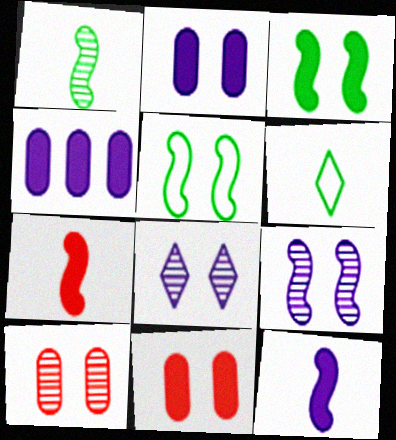[[5, 8, 11]]